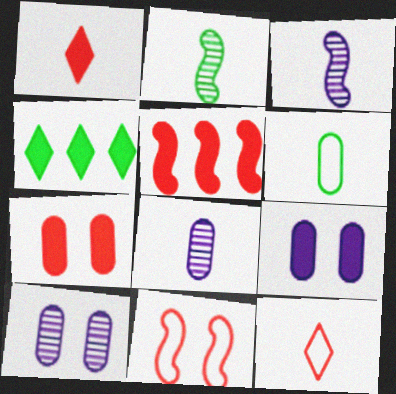[[1, 3, 6], 
[1, 5, 7], 
[4, 8, 11]]